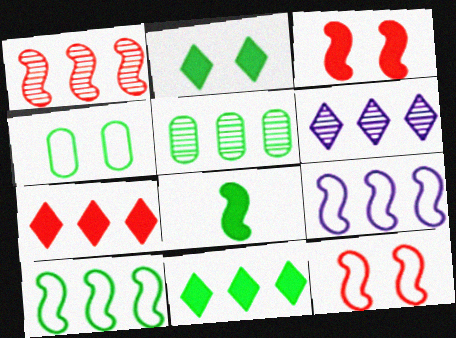[[1, 5, 6], 
[5, 7, 9], 
[5, 10, 11]]